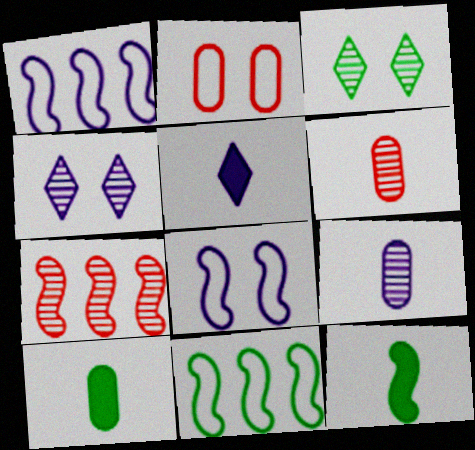[[3, 7, 9], 
[3, 10, 11], 
[7, 8, 12]]